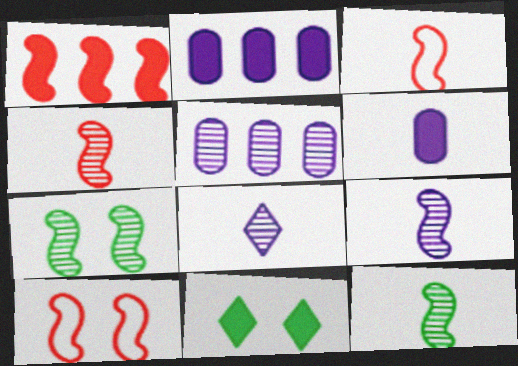[[1, 4, 10], 
[1, 6, 11], 
[3, 5, 11], 
[4, 9, 12]]